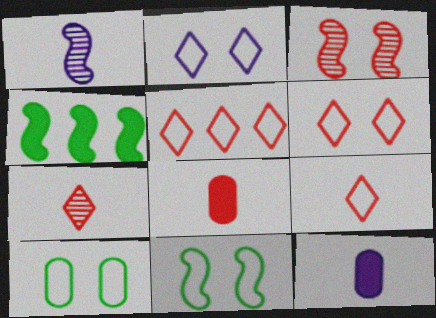[[3, 5, 8], 
[5, 6, 9]]